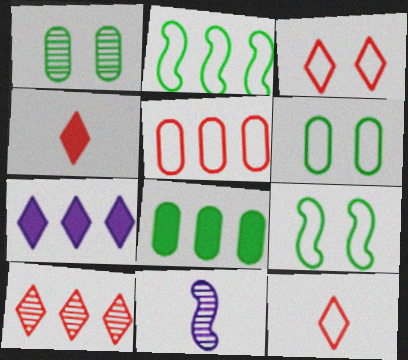[[1, 10, 11], 
[3, 4, 10], 
[3, 8, 11]]